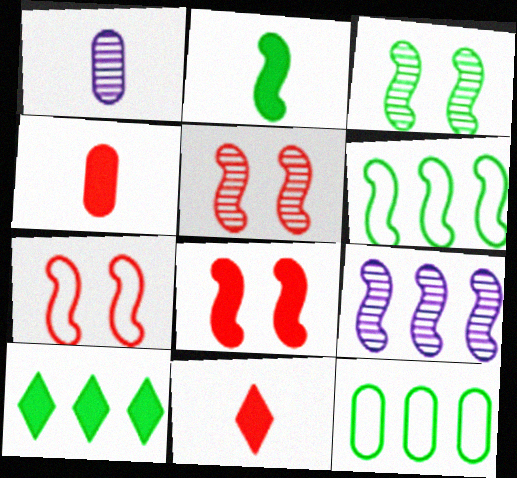[[1, 7, 10], 
[2, 3, 6], 
[2, 7, 9], 
[5, 7, 8]]